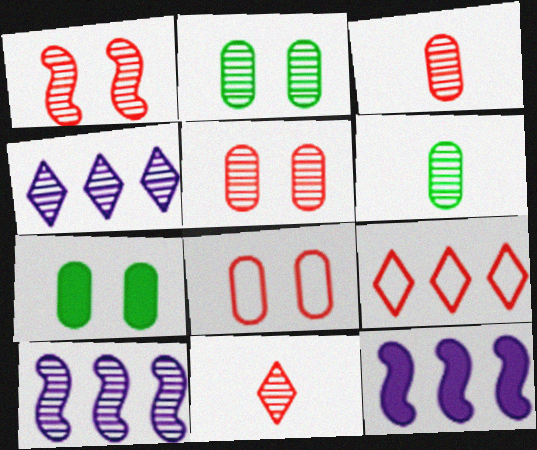[[1, 4, 6], 
[2, 10, 11]]